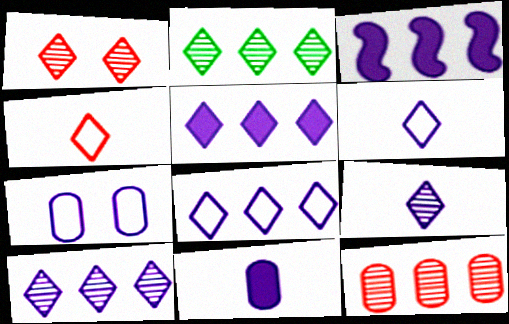[[1, 2, 9], 
[3, 7, 9], 
[5, 8, 10]]